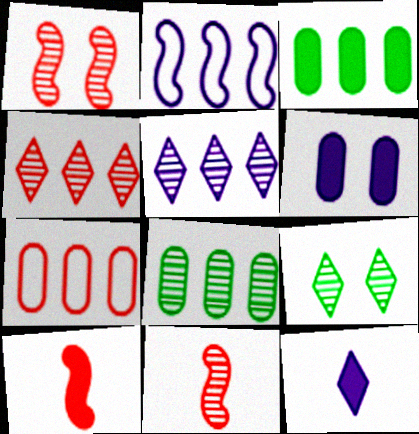[[2, 3, 4]]